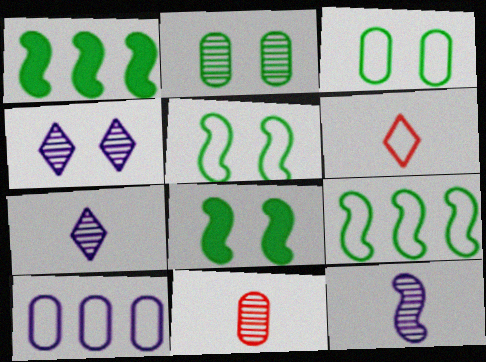[[5, 6, 10]]